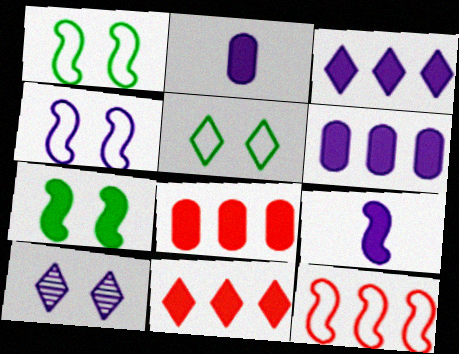[[2, 7, 11]]